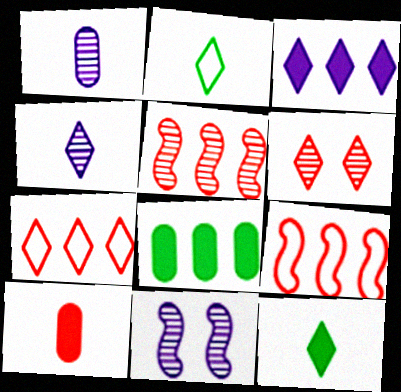[[2, 3, 6], 
[6, 9, 10]]